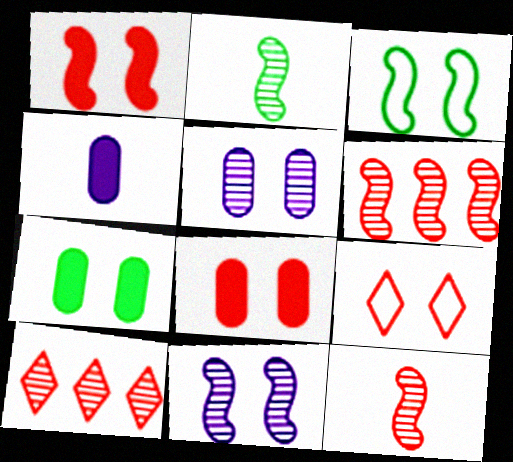[[1, 3, 11], 
[2, 5, 10], 
[2, 6, 11], 
[3, 4, 10], 
[7, 9, 11]]